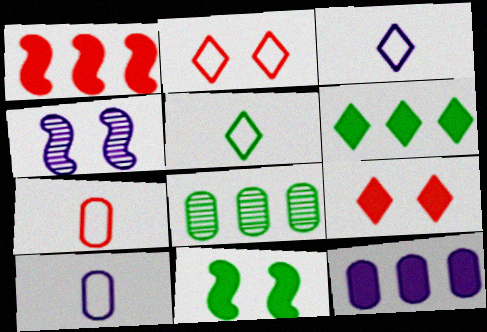[[1, 6, 12], 
[3, 4, 12], 
[4, 6, 7], 
[5, 8, 11]]